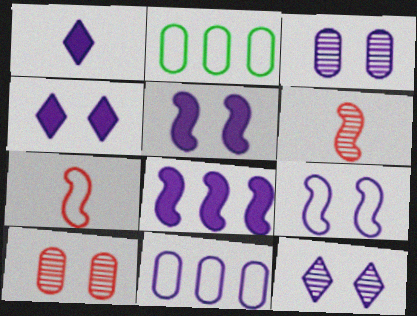[[2, 4, 6], 
[3, 4, 9]]